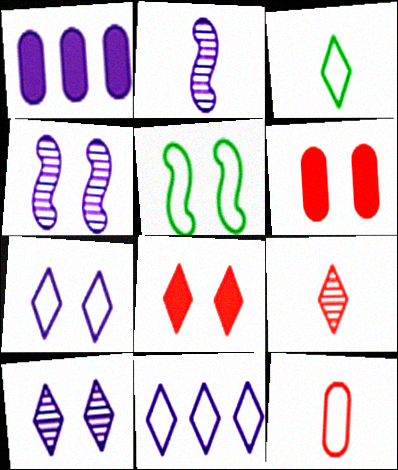[[1, 2, 7], 
[1, 5, 9], 
[5, 6, 10], 
[5, 11, 12]]